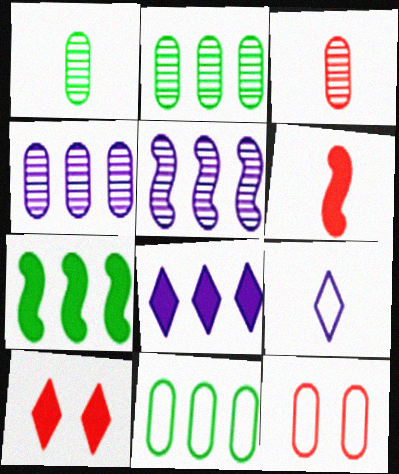[[1, 6, 9]]